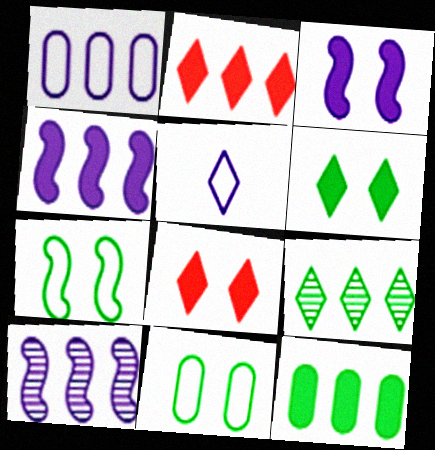[[2, 4, 12], 
[5, 8, 9]]